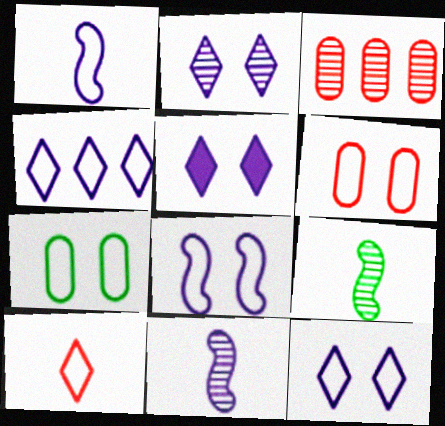[[2, 3, 9], 
[2, 5, 12]]